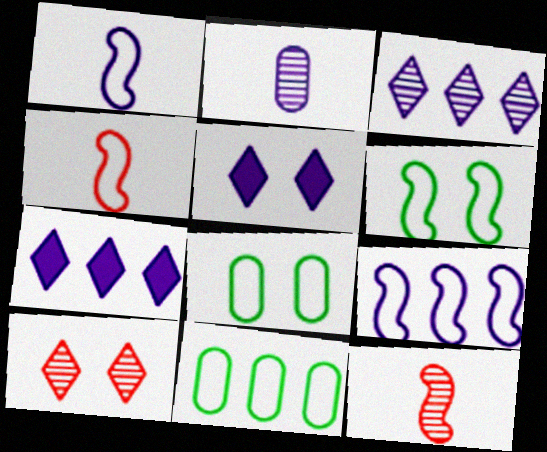[[2, 5, 9], 
[4, 6, 9], 
[5, 11, 12], 
[7, 8, 12]]